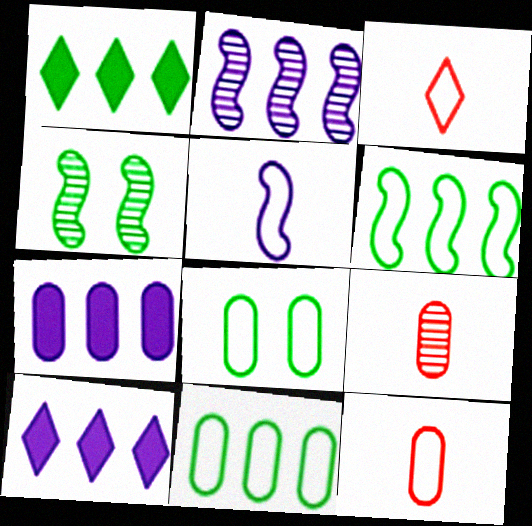[[3, 4, 7], 
[4, 10, 12], 
[7, 8, 9]]